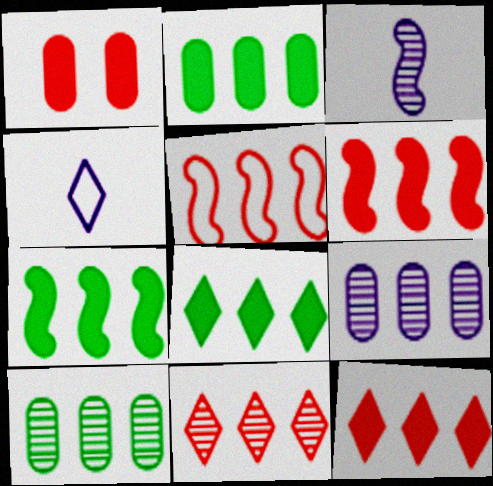[[2, 7, 8], 
[5, 8, 9]]